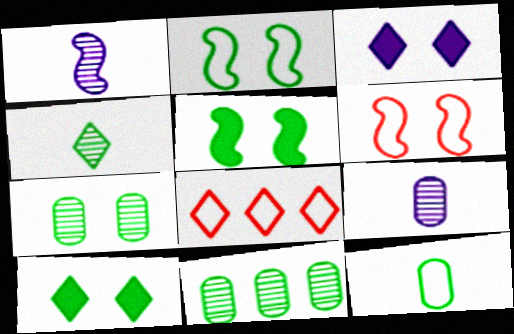[[2, 7, 10], 
[3, 4, 8], 
[3, 6, 7], 
[5, 8, 9]]